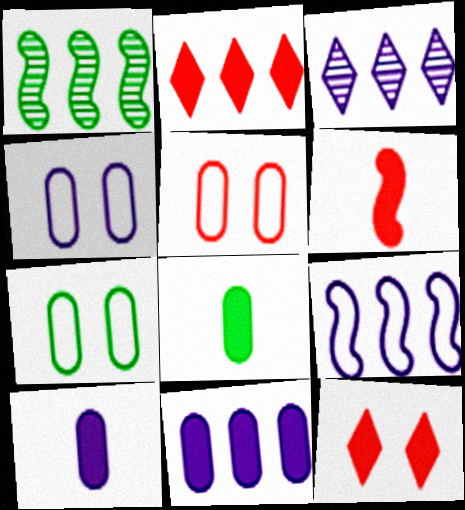[[3, 6, 7], 
[3, 9, 11], 
[4, 5, 7]]